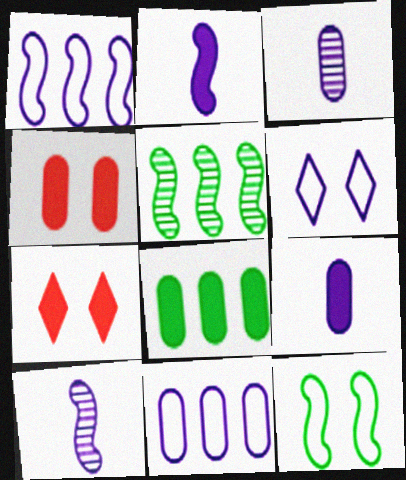[[2, 7, 8], 
[4, 8, 9]]